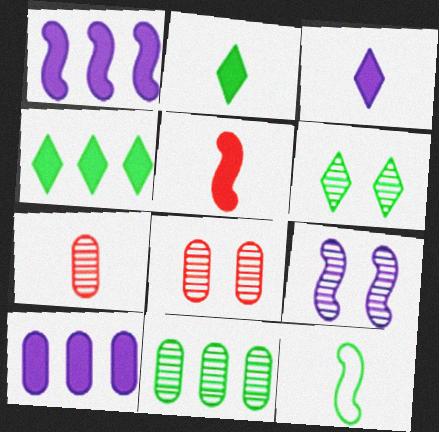[[3, 7, 12], 
[6, 8, 9]]